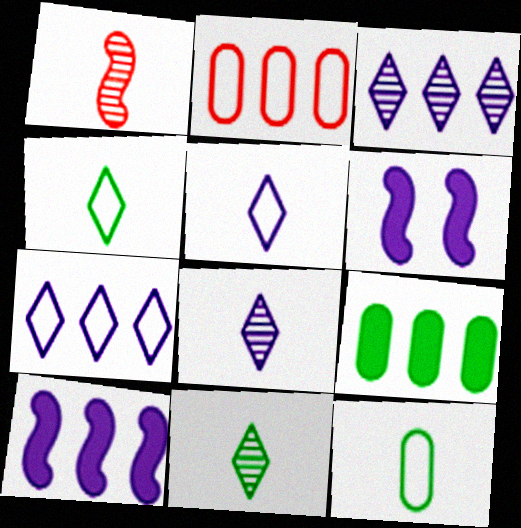[[2, 6, 11]]